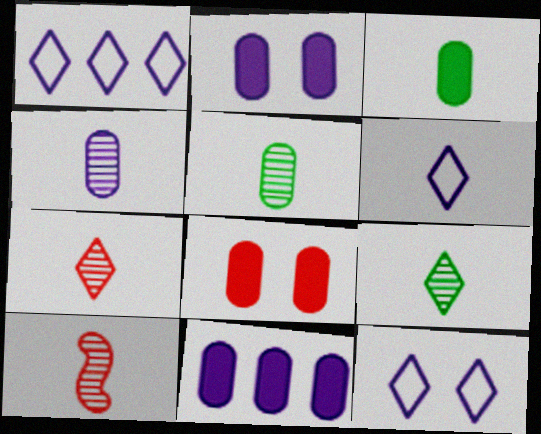[[1, 6, 12], 
[3, 6, 10], 
[3, 8, 11], 
[4, 9, 10]]